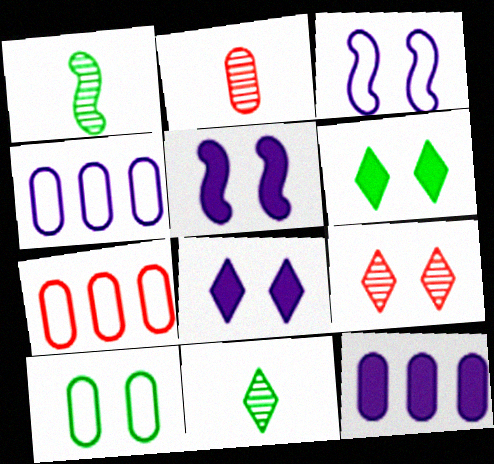[[1, 7, 8], 
[2, 10, 12], 
[5, 7, 11], 
[5, 9, 10]]